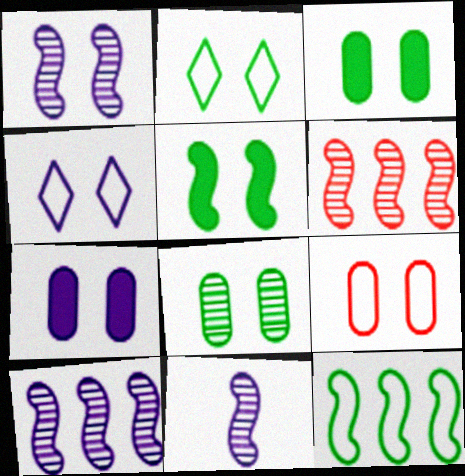[[1, 4, 7], 
[1, 10, 11], 
[2, 5, 8], 
[7, 8, 9]]